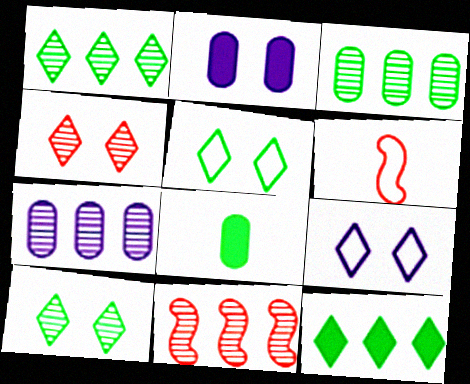[[1, 2, 6], 
[1, 7, 11], 
[8, 9, 11]]